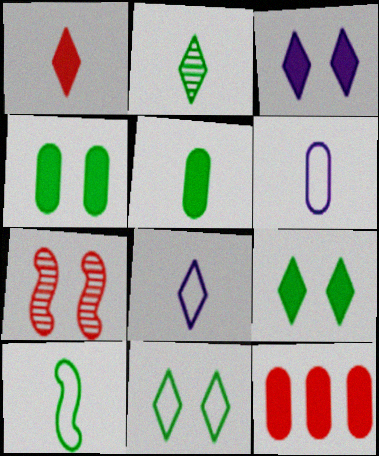[[1, 2, 8], 
[2, 5, 10]]